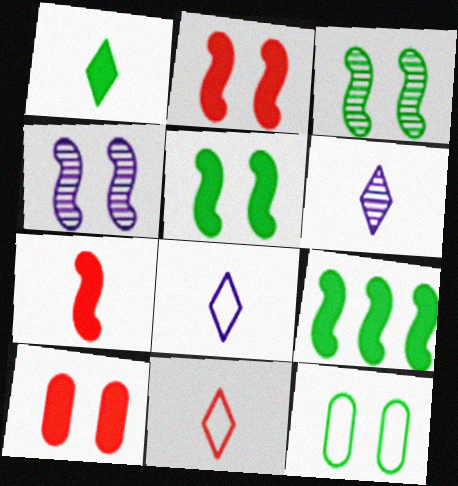[[1, 6, 11]]